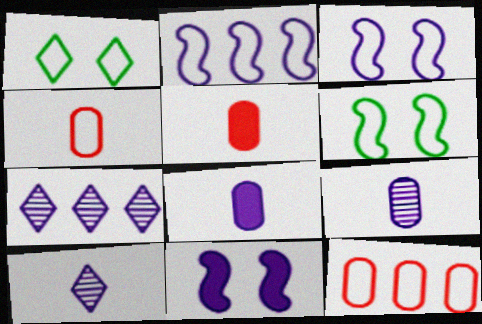[[1, 2, 4], 
[3, 7, 8], 
[5, 6, 7]]